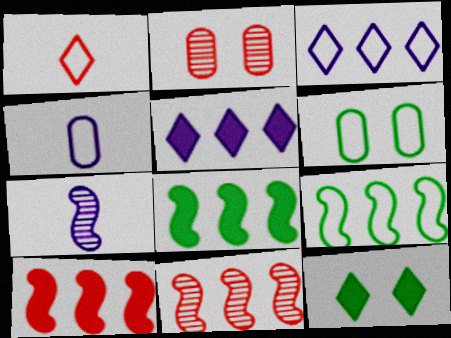[[1, 2, 10], 
[4, 11, 12]]